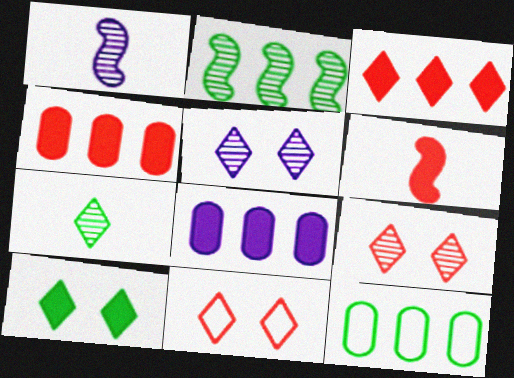[[5, 6, 12], 
[5, 10, 11], 
[6, 8, 10]]